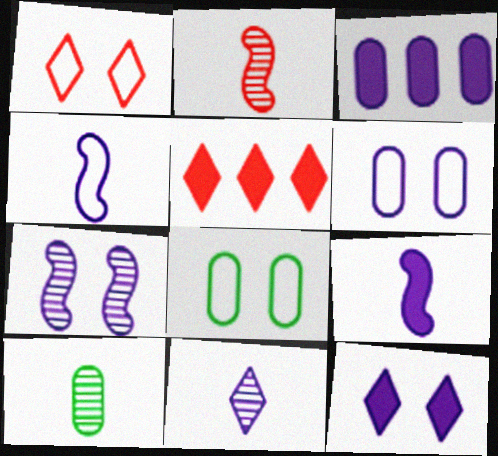[[2, 10, 11], 
[3, 9, 12], 
[6, 7, 12]]